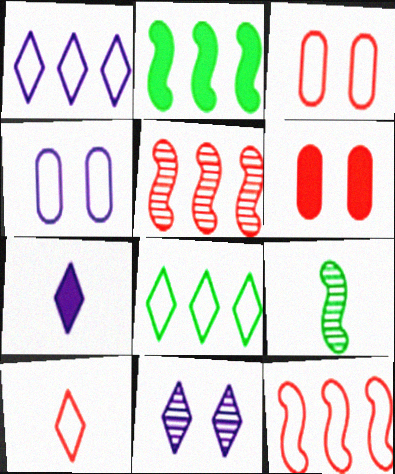[[1, 6, 9], 
[1, 7, 11], 
[2, 6, 7], 
[3, 10, 12], 
[5, 6, 10]]